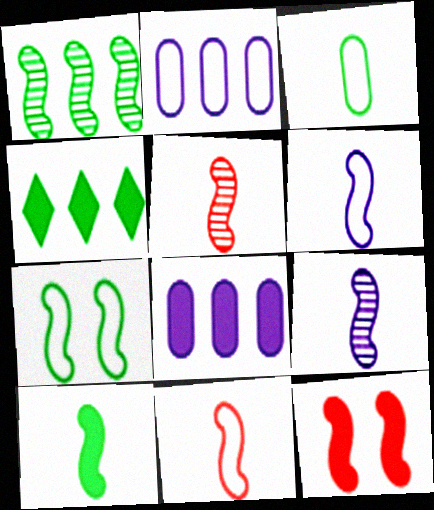[[1, 6, 12], 
[1, 7, 10], 
[5, 6, 10], 
[9, 10, 11]]